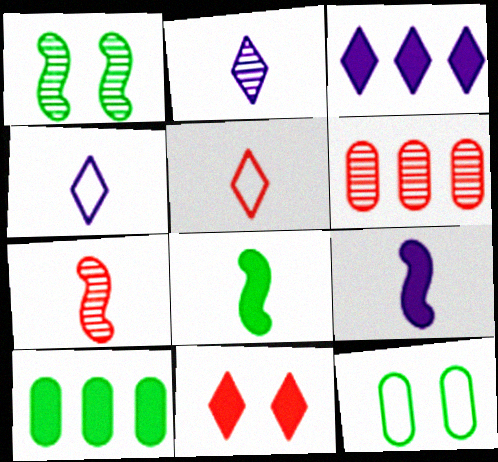[[1, 2, 6], 
[3, 7, 12], 
[9, 10, 11]]